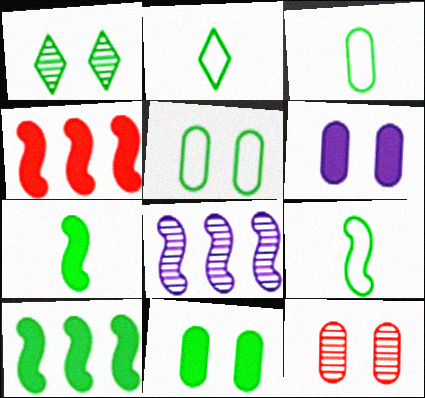[[1, 3, 10], 
[2, 3, 9], 
[5, 6, 12]]